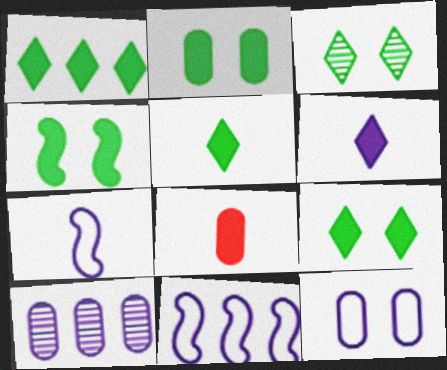[[1, 5, 9], 
[2, 4, 9], 
[3, 8, 11]]